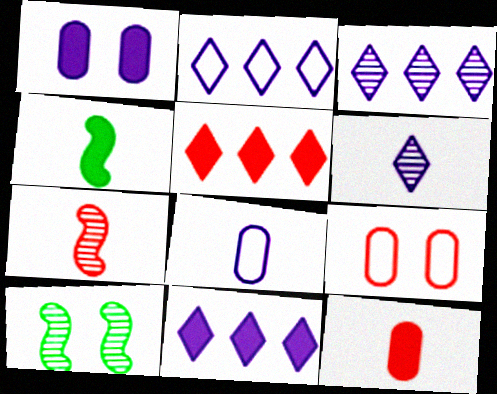[[1, 4, 5], 
[2, 3, 11], 
[2, 10, 12], 
[3, 4, 9], 
[5, 7, 9], 
[5, 8, 10]]